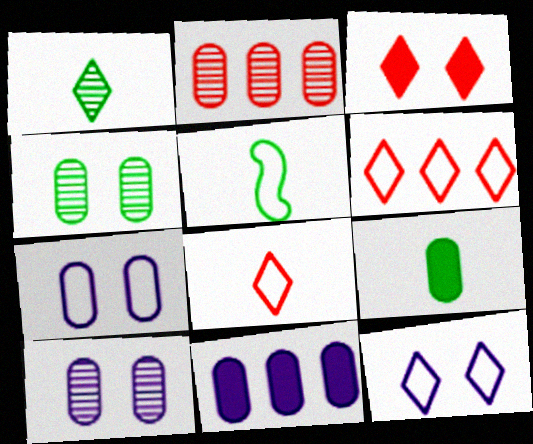[[1, 5, 9], 
[2, 7, 9], 
[5, 6, 7]]